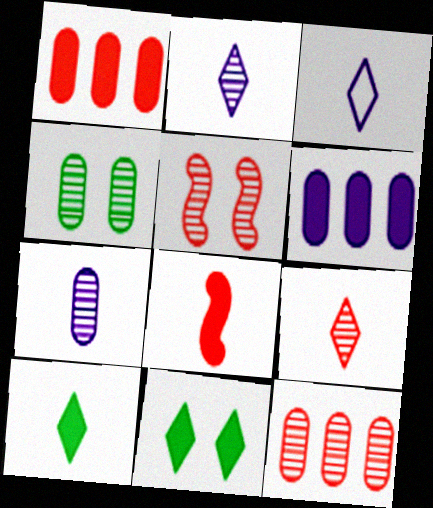[[3, 9, 10], 
[4, 7, 12], 
[5, 9, 12], 
[6, 8, 11]]